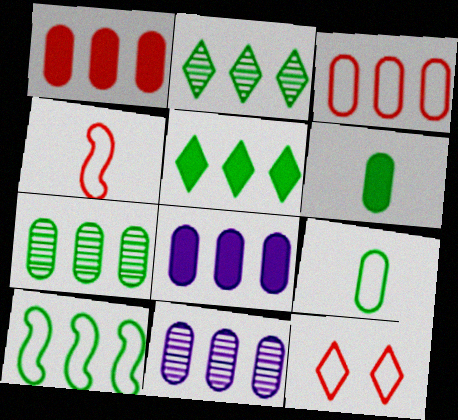[[3, 4, 12], 
[3, 7, 8], 
[5, 7, 10]]